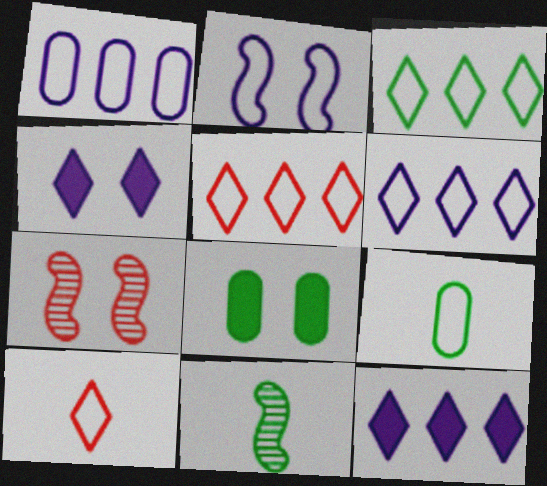[[2, 5, 9], 
[3, 5, 6], 
[3, 8, 11], 
[7, 9, 12]]